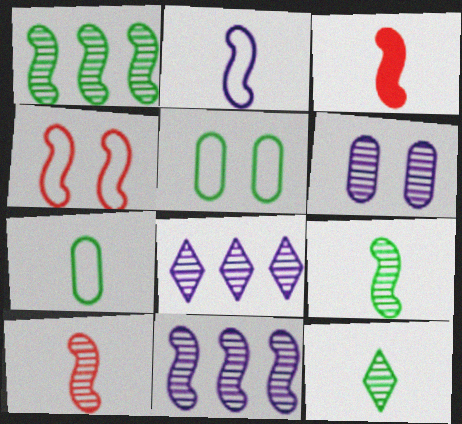[[2, 3, 9], 
[3, 5, 8]]